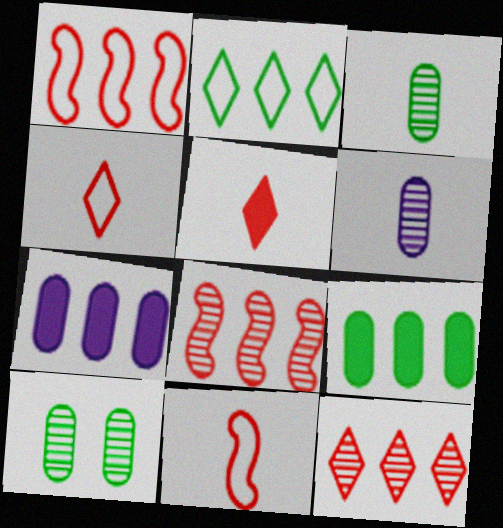[[2, 7, 8]]